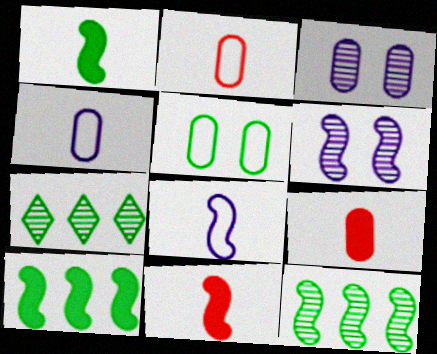[[1, 5, 7]]